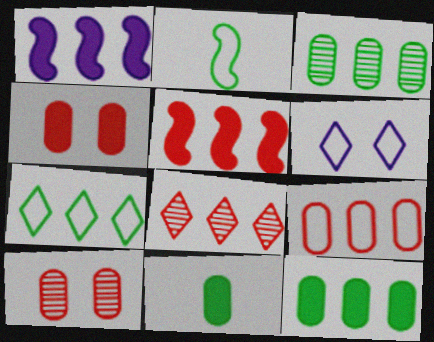[[2, 6, 9], 
[5, 8, 9]]